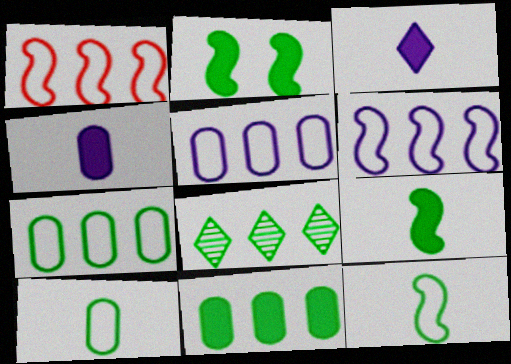[[2, 8, 10]]